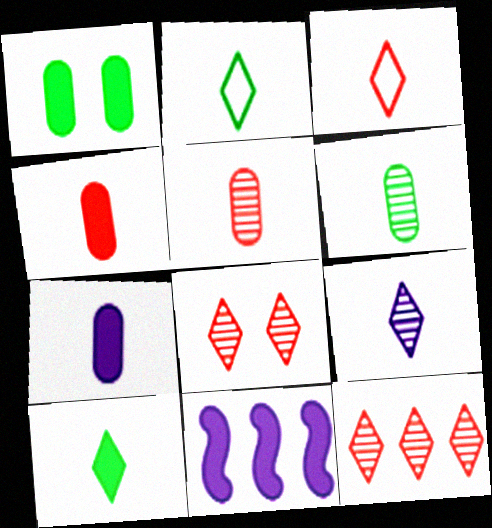[[3, 9, 10]]